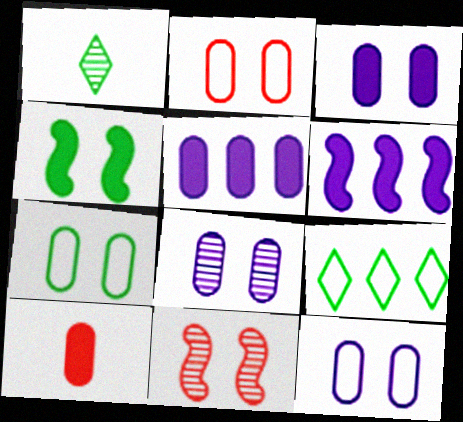[[1, 2, 6], 
[2, 7, 12], 
[3, 8, 12]]